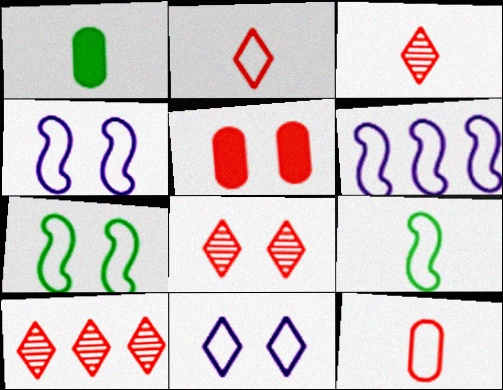[[1, 4, 10], 
[1, 6, 8], 
[3, 8, 10]]